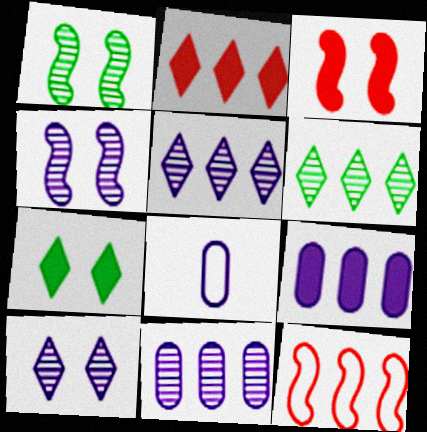[[1, 2, 8], 
[3, 6, 8], 
[6, 9, 12]]